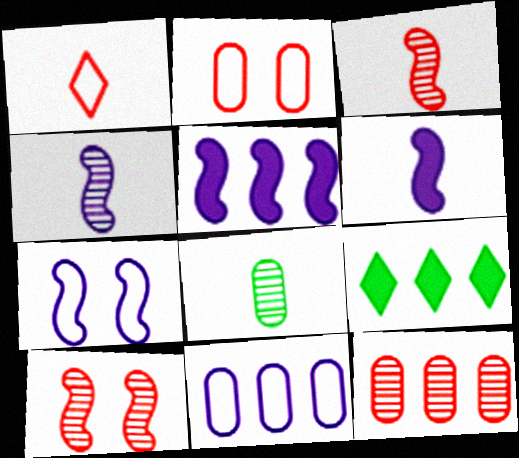[[1, 6, 8], 
[2, 4, 9], 
[4, 5, 7]]